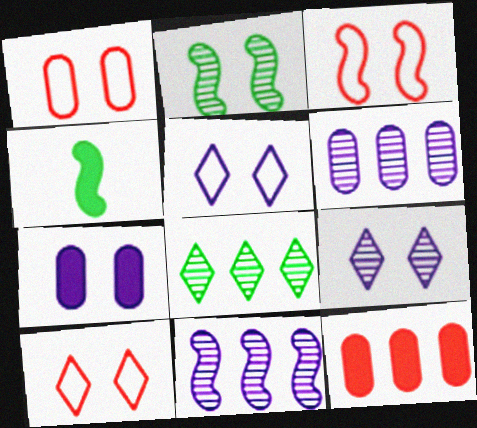[[1, 3, 10], 
[2, 7, 10], 
[3, 4, 11], 
[4, 6, 10]]